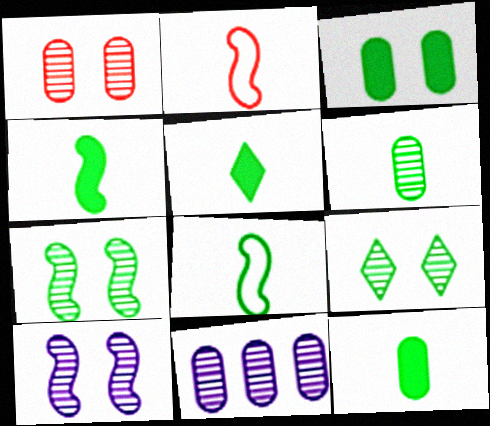[[1, 6, 11], 
[1, 9, 10], 
[4, 5, 12], 
[5, 6, 8]]